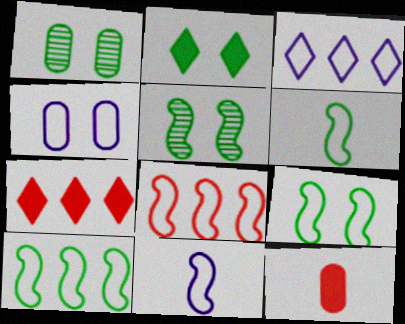[[1, 2, 9], 
[1, 7, 11], 
[3, 4, 11], 
[3, 5, 12], 
[6, 9, 10], 
[8, 9, 11]]